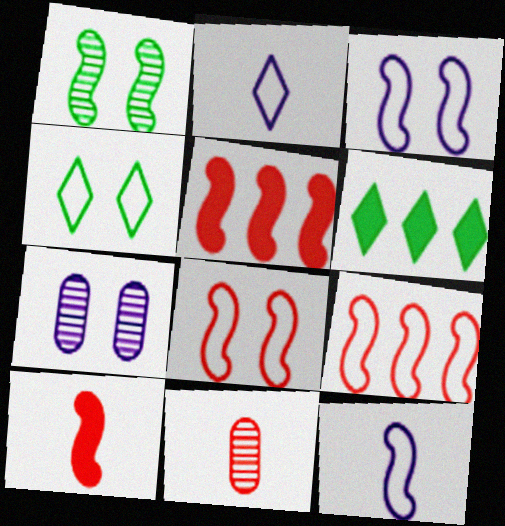[[1, 5, 12], 
[3, 6, 11]]